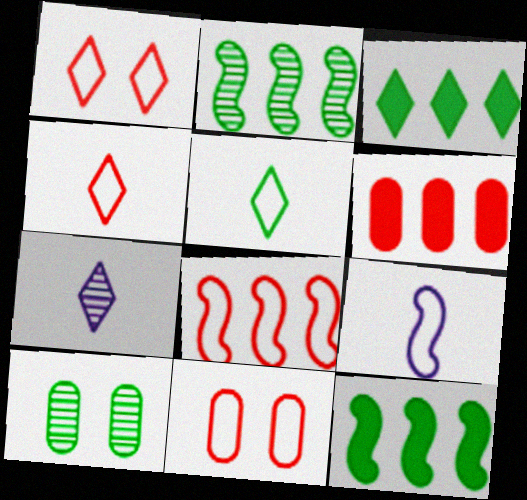[[1, 3, 7], 
[4, 8, 11], 
[5, 10, 12], 
[7, 11, 12]]